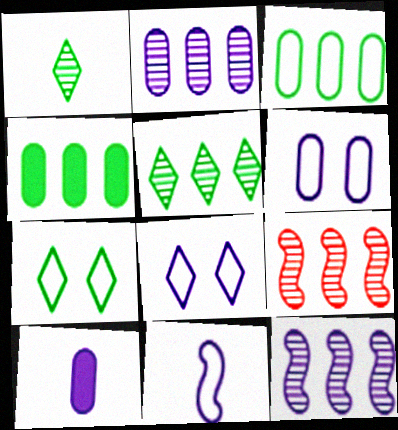[[2, 5, 9], 
[2, 6, 10], 
[7, 9, 10], 
[8, 10, 12]]